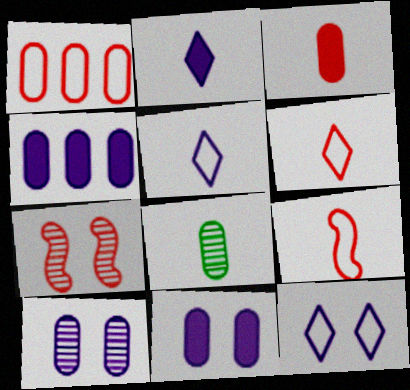[[1, 8, 11], 
[2, 8, 9]]